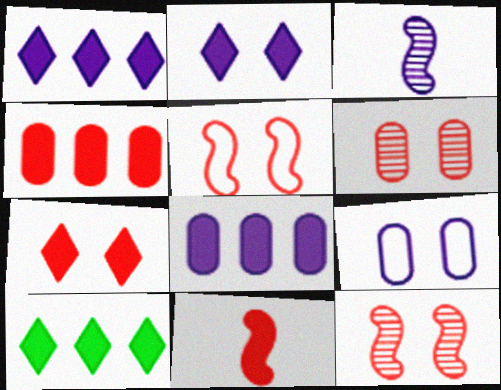[[1, 3, 9], 
[4, 7, 11], 
[5, 6, 7]]